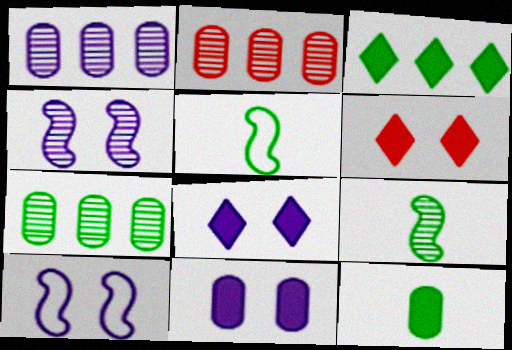[[1, 2, 7], 
[1, 5, 6], 
[2, 5, 8]]